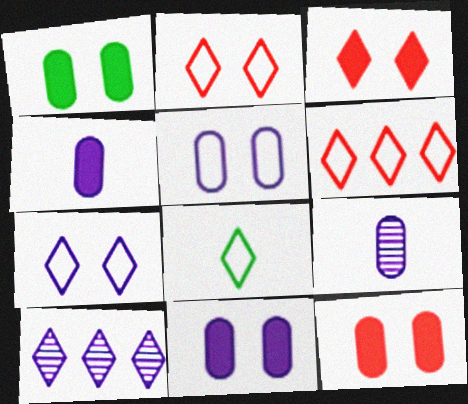[[1, 11, 12], 
[3, 8, 10], 
[6, 7, 8]]